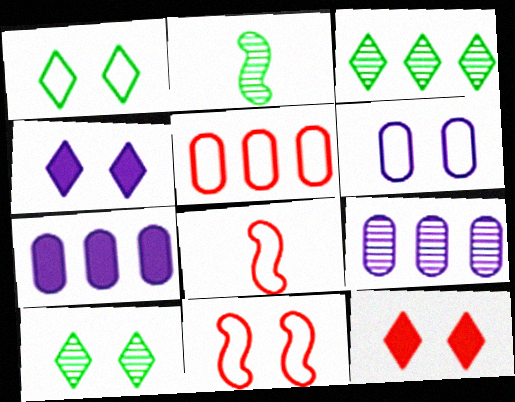[[1, 6, 11], 
[2, 4, 5], 
[7, 8, 10]]